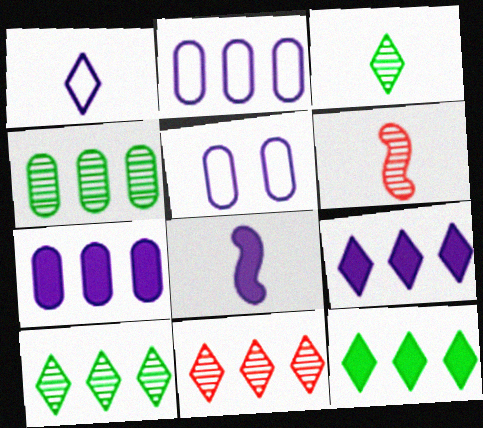[[5, 6, 12]]